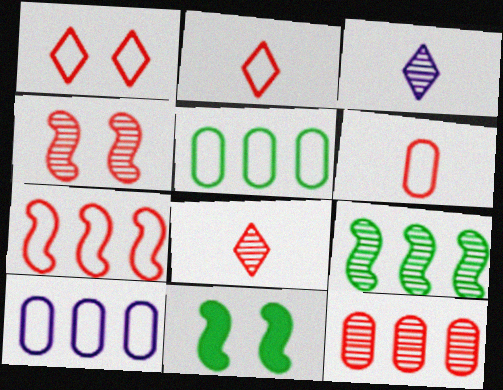[[1, 6, 7], 
[4, 8, 12], 
[8, 10, 11]]